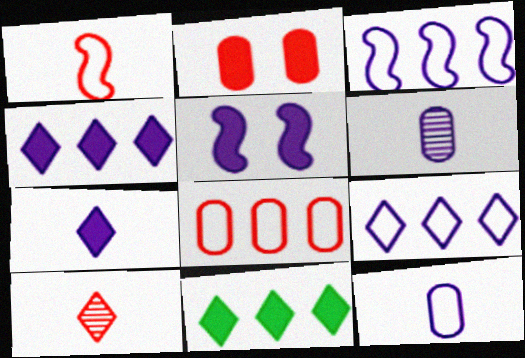[[5, 6, 9]]